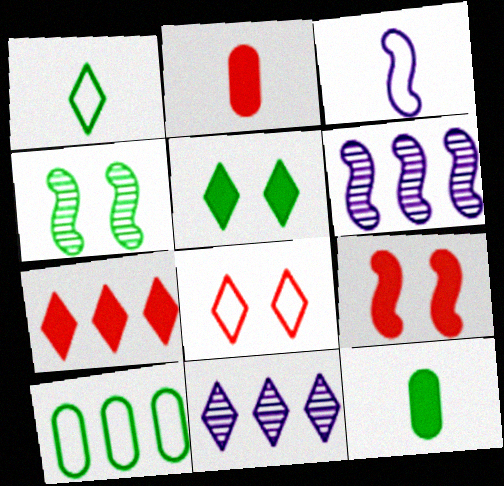[[2, 7, 9], 
[3, 8, 10], 
[6, 7, 10], 
[6, 8, 12]]